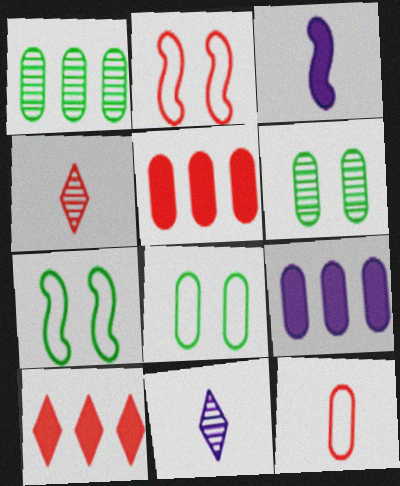[[2, 4, 5], 
[4, 7, 9], 
[5, 7, 11], 
[6, 9, 12]]